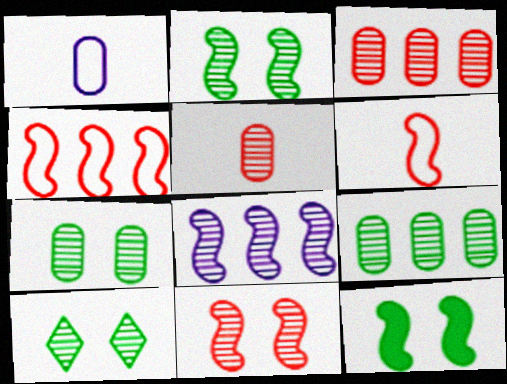[[2, 7, 10], 
[5, 8, 10], 
[6, 8, 12]]